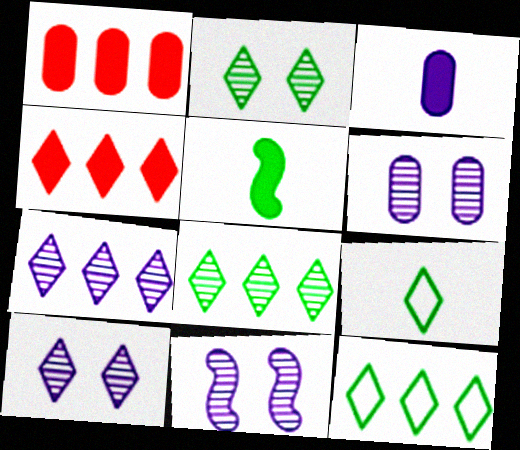[[1, 9, 11], 
[4, 7, 12], 
[4, 9, 10], 
[6, 10, 11]]